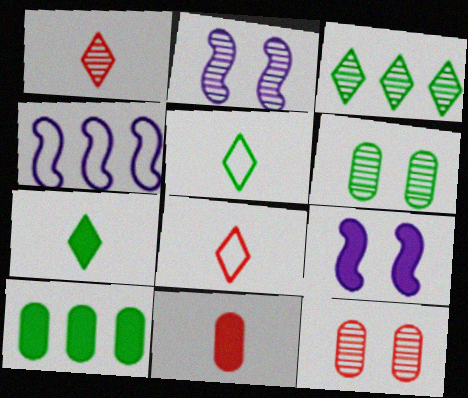[[2, 8, 10], 
[4, 7, 12]]